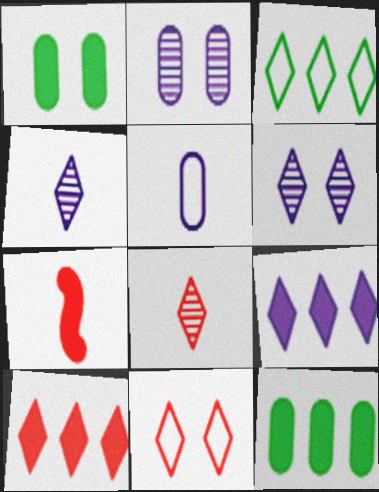[[1, 7, 9], 
[2, 3, 7], 
[8, 10, 11]]